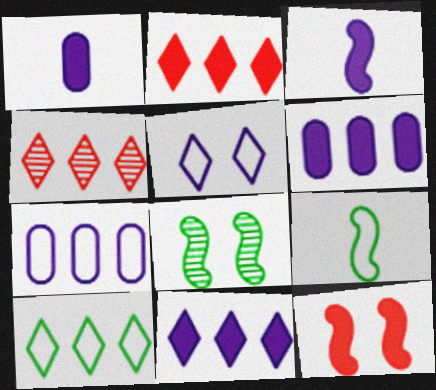[[4, 10, 11]]